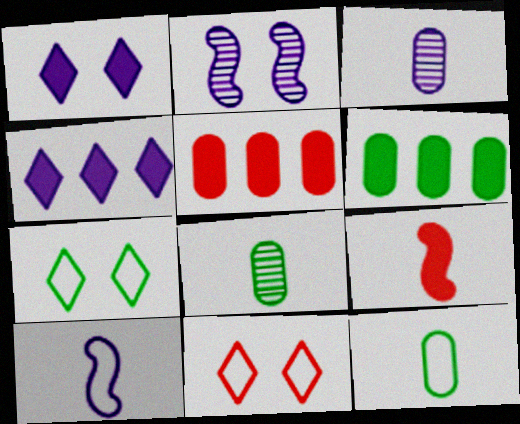[[1, 6, 9]]